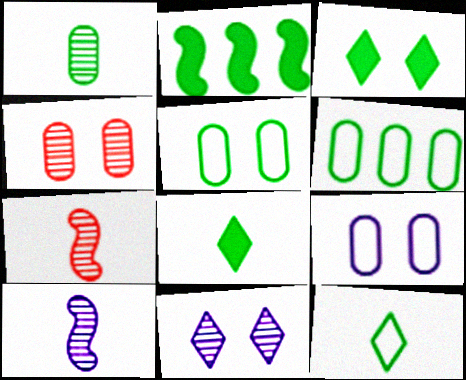[]